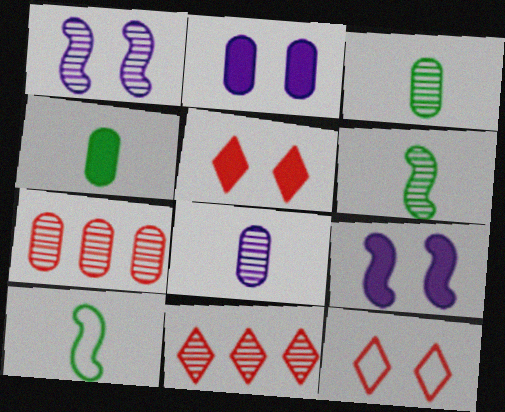[[1, 3, 11], 
[2, 10, 11]]